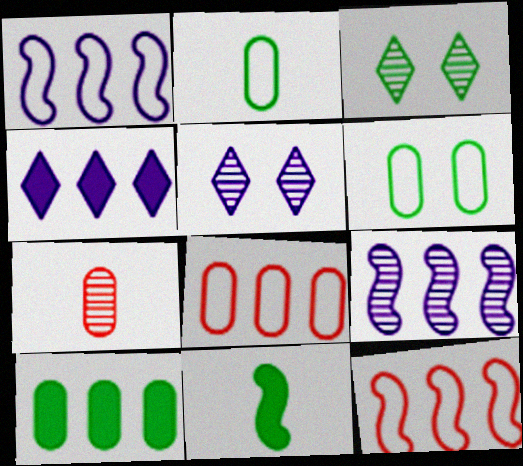[[3, 7, 9], 
[5, 8, 11]]